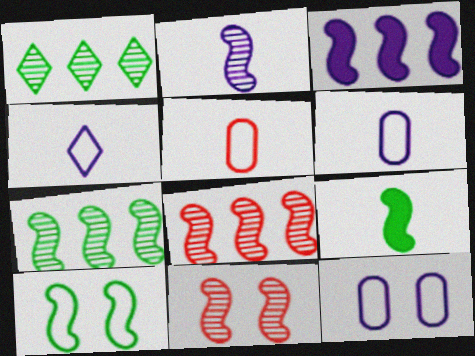[[2, 7, 11], 
[7, 9, 10]]